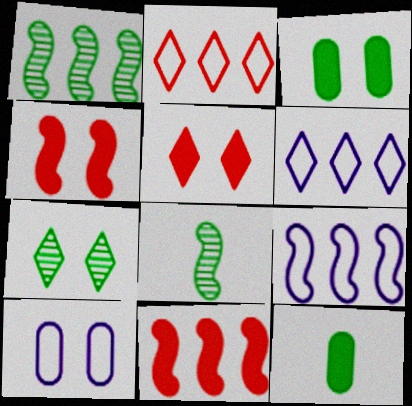[[1, 9, 11], 
[4, 7, 10], 
[4, 8, 9]]